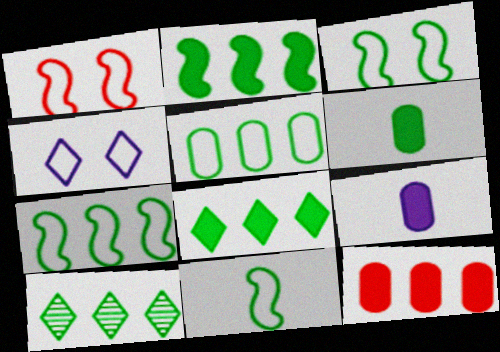[[1, 9, 10], 
[2, 5, 10], 
[3, 6, 10], 
[3, 7, 11]]